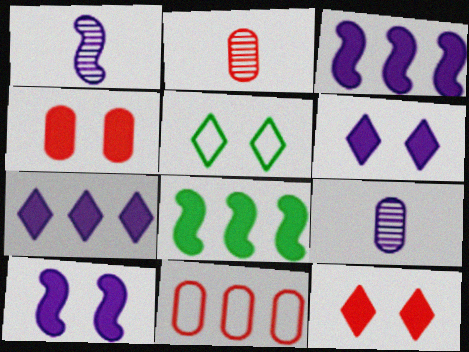[[2, 3, 5], 
[2, 4, 11]]